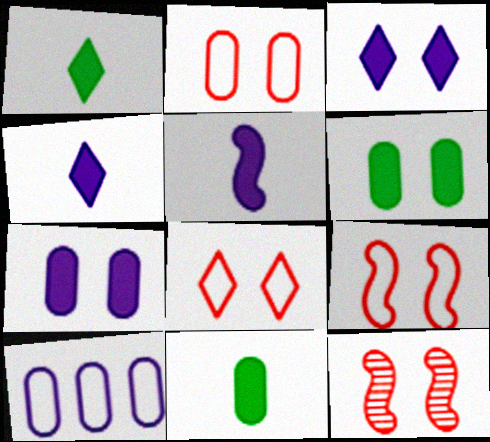[[1, 10, 12], 
[2, 8, 9]]